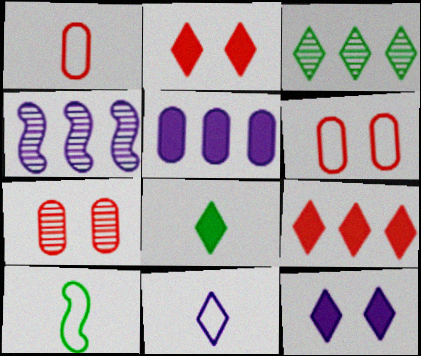[[1, 10, 11], 
[2, 3, 11], 
[4, 6, 8], 
[8, 9, 12]]